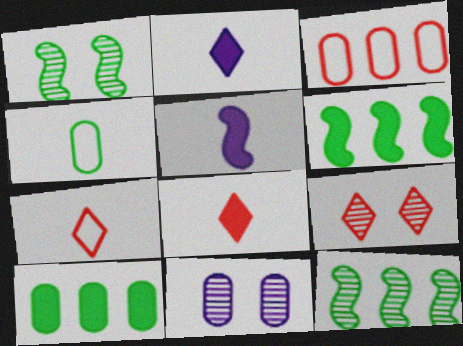[[1, 2, 3], 
[1, 9, 11], 
[6, 7, 11]]